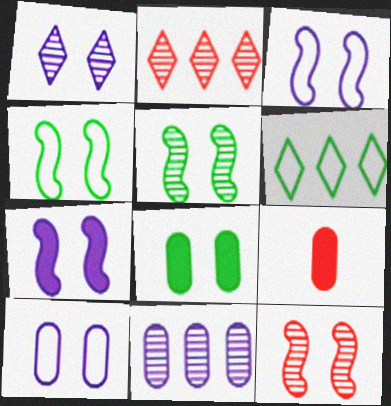[[1, 7, 10], 
[4, 7, 12]]